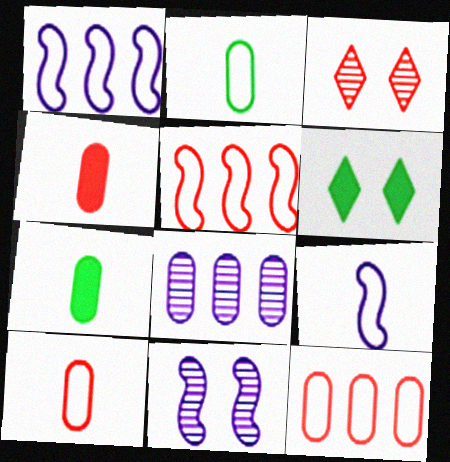[[1, 3, 7], 
[3, 4, 5]]